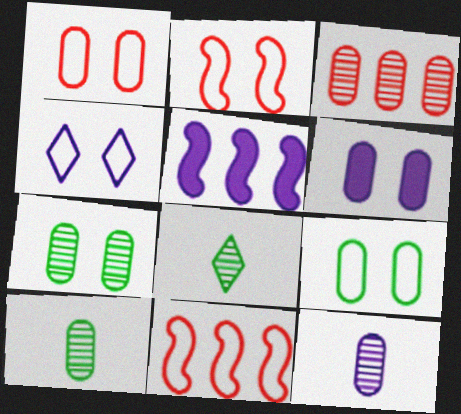[[1, 5, 8], 
[1, 6, 7], 
[2, 4, 9], 
[3, 7, 12], 
[4, 5, 12], 
[6, 8, 11]]